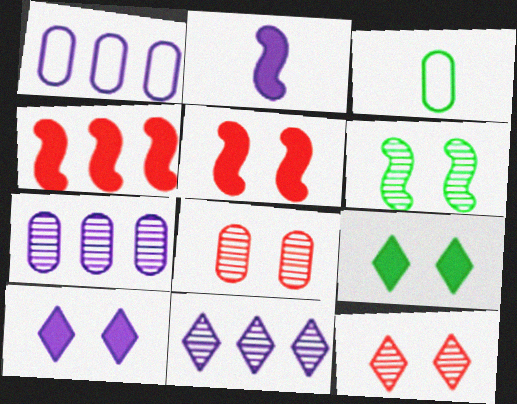[[3, 5, 11]]